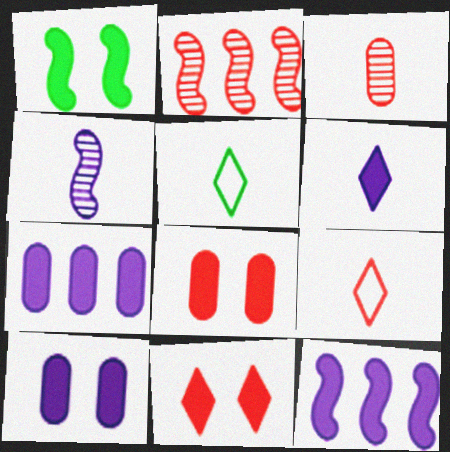[[1, 10, 11], 
[2, 5, 10], 
[2, 8, 9], 
[6, 10, 12]]